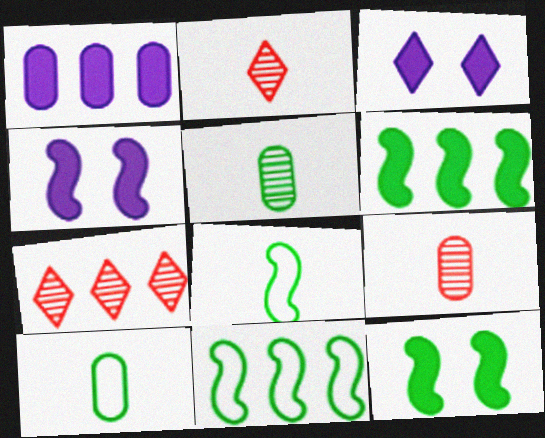[[1, 7, 11], 
[3, 9, 11], 
[4, 7, 10]]